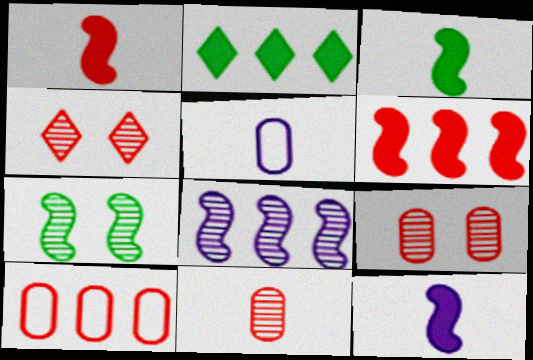[[1, 3, 12], 
[1, 4, 10], 
[2, 8, 10]]